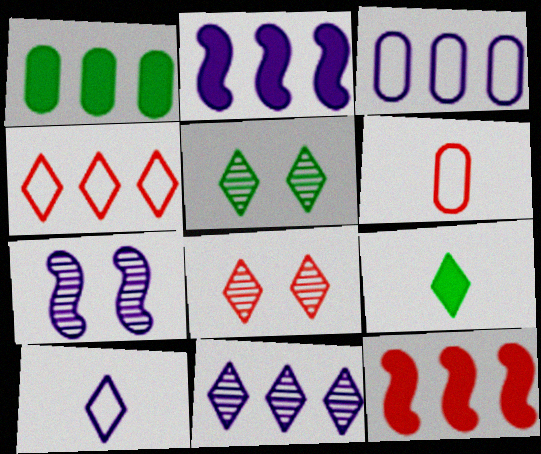[[2, 3, 11], 
[2, 5, 6], 
[6, 8, 12]]